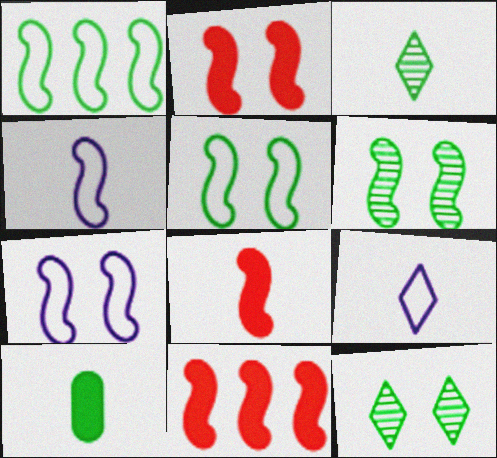[[1, 10, 12], 
[2, 6, 7], 
[2, 8, 11], 
[4, 6, 11]]